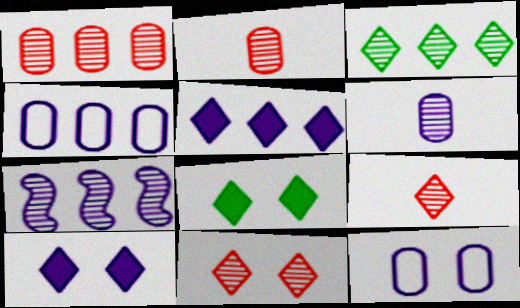[[1, 3, 7], 
[4, 5, 7]]